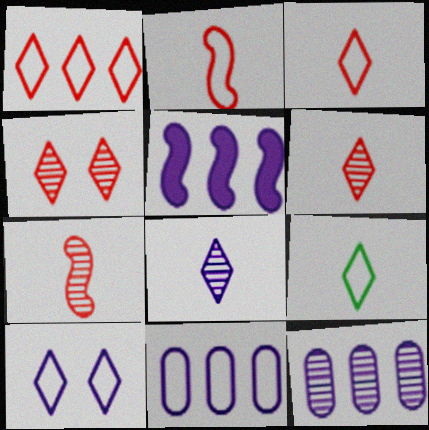[[1, 9, 10]]